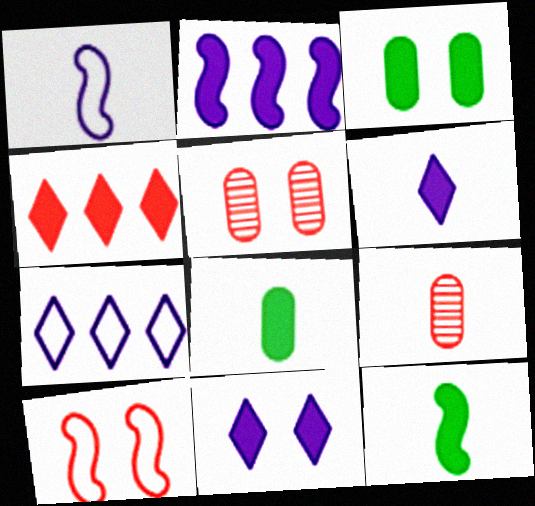[[4, 9, 10], 
[5, 7, 12]]